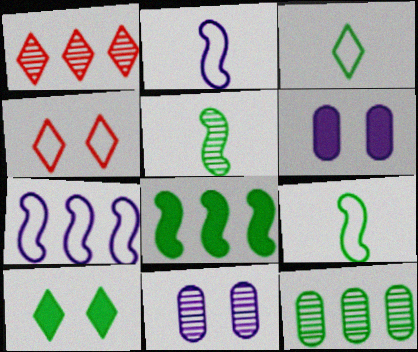[[1, 5, 11], 
[1, 6, 9], 
[9, 10, 12]]